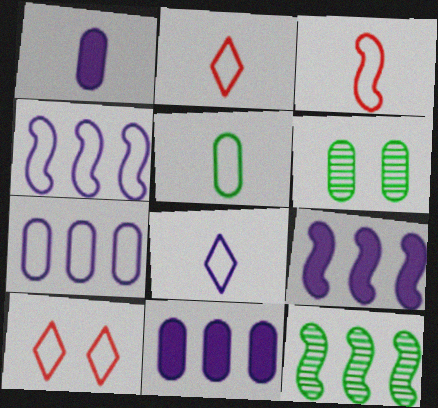[[1, 10, 12], 
[2, 6, 9], 
[3, 5, 8], 
[4, 5, 10]]